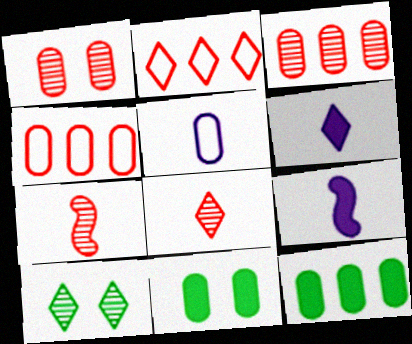[[1, 5, 12], 
[2, 6, 10], 
[3, 5, 11], 
[4, 9, 10]]